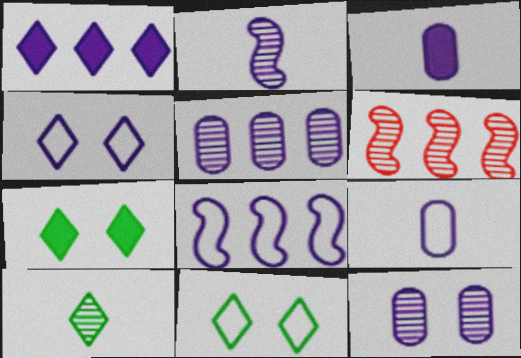[[1, 5, 8], 
[3, 6, 11], 
[4, 8, 9], 
[6, 7, 9], 
[6, 10, 12]]